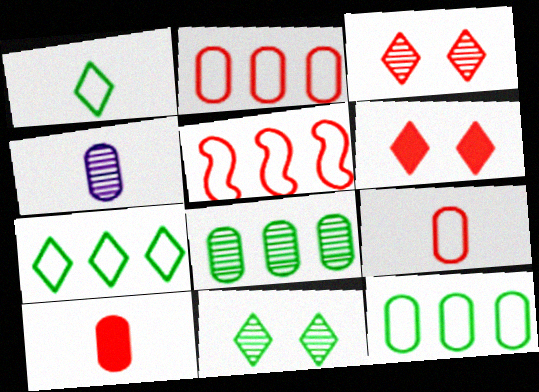[[3, 5, 10]]